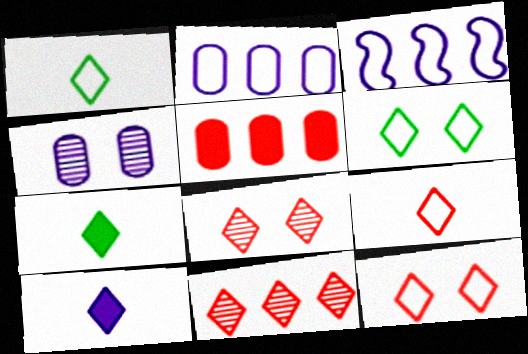[[3, 4, 10], 
[6, 10, 11]]